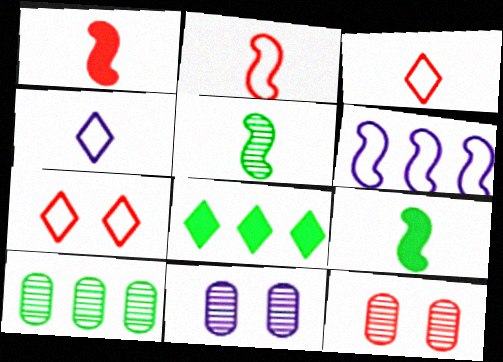[[2, 8, 11]]